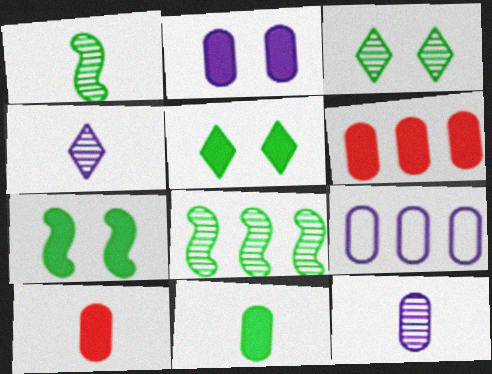[[2, 6, 11], 
[2, 9, 12]]